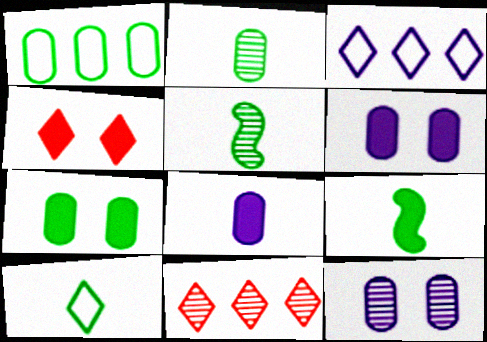[[1, 2, 7], 
[2, 9, 10], 
[5, 11, 12]]